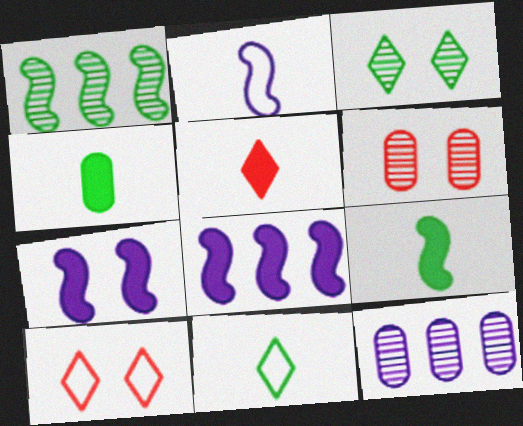[[6, 8, 11], 
[9, 10, 12]]